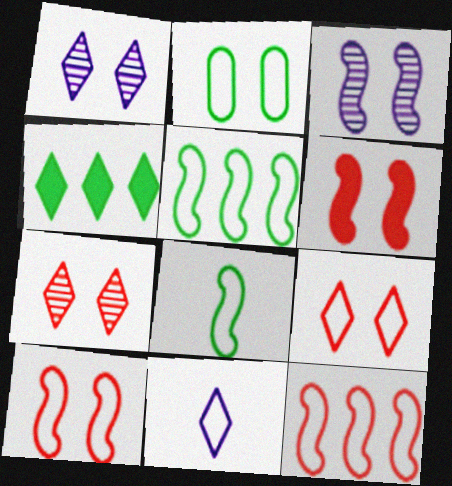[[1, 2, 6], 
[2, 11, 12], 
[4, 7, 11]]